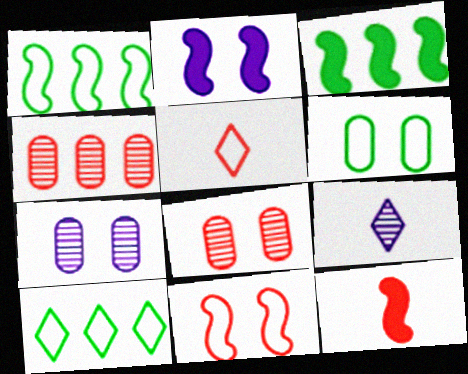[[2, 3, 12], 
[3, 5, 7], 
[7, 10, 12]]